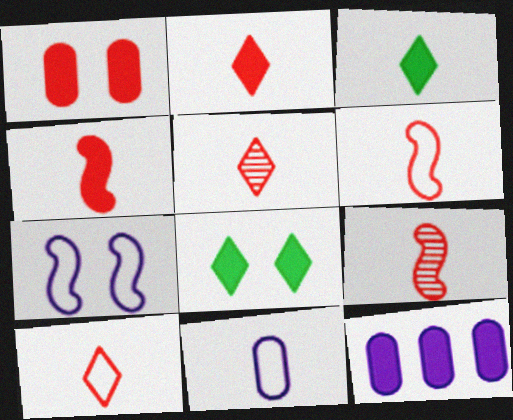[[2, 5, 10], 
[3, 9, 11], 
[4, 6, 9], 
[4, 8, 12]]